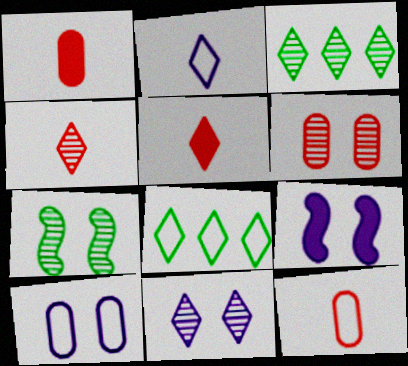[[3, 4, 11], 
[3, 9, 12], 
[5, 8, 11], 
[6, 7, 11], 
[9, 10, 11]]